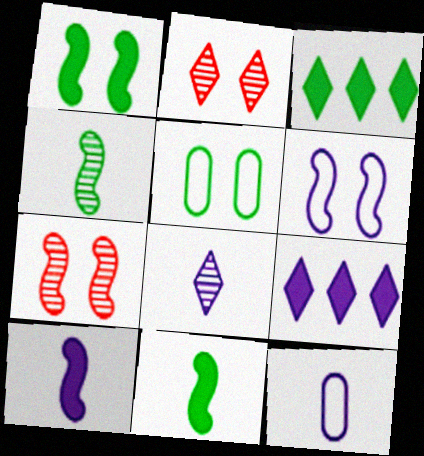[[1, 6, 7], 
[3, 4, 5], 
[3, 7, 12], 
[8, 10, 12]]